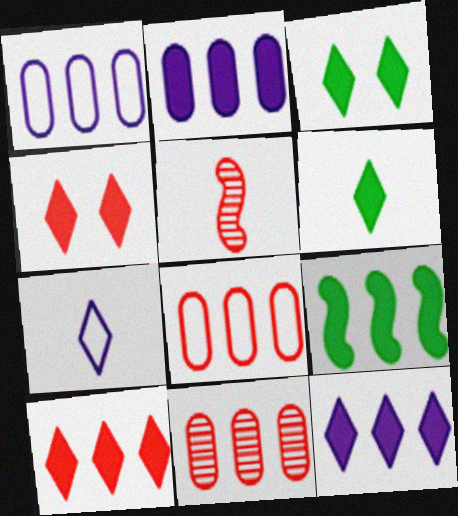[[1, 3, 5], 
[2, 9, 10], 
[4, 5, 8], 
[4, 6, 12]]